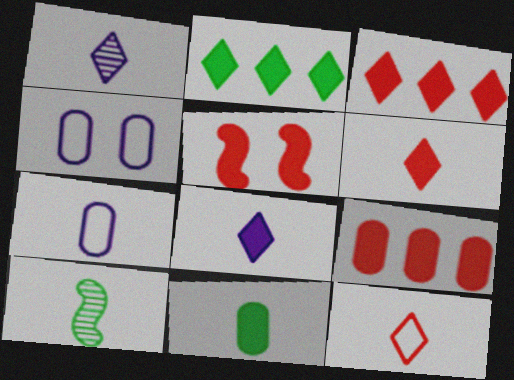[[3, 4, 10], 
[5, 6, 9], 
[6, 7, 10]]